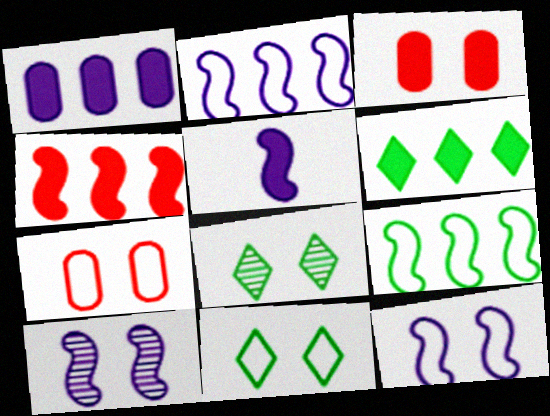[[1, 4, 6], 
[2, 5, 10], 
[3, 5, 6], 
[3, 8, 12], 
[3, 10, 11], 
[7, 11, 12]]